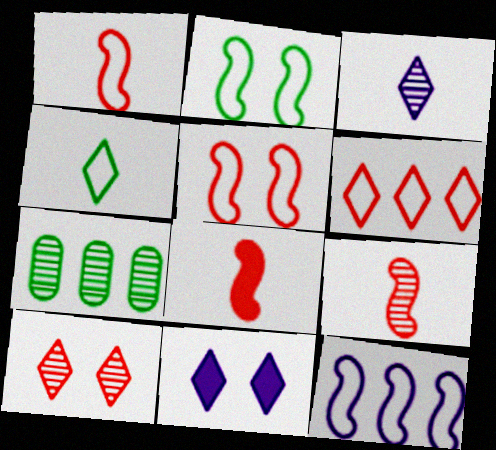[[1, 2, 12], 
[1, 7, 11], 
[1, 8, 9]]